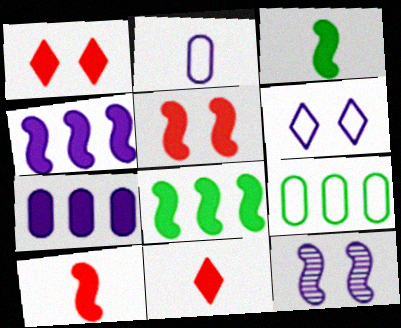[[1, 3, 7], 
[3, 4, 5], 
[9, 11, 12]]